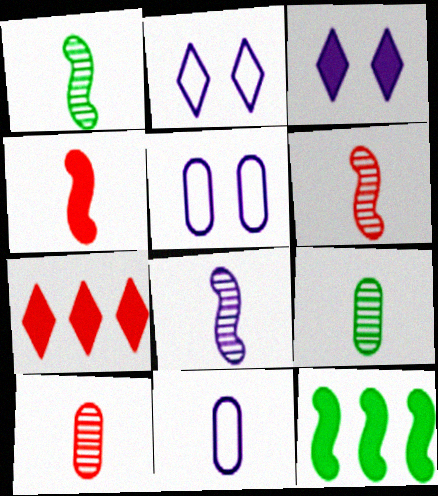[[1, 5, 7], 
[1, 6, 8], 
[2, 10, 12]]